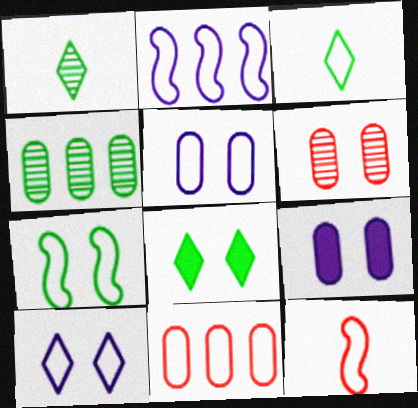[[2, 7, 12]]